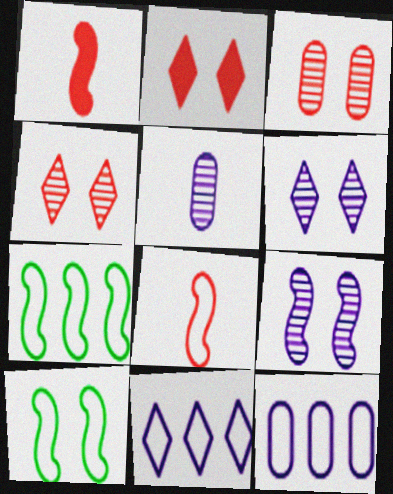[[1, 7, 9], 
[2, 5, 7]]